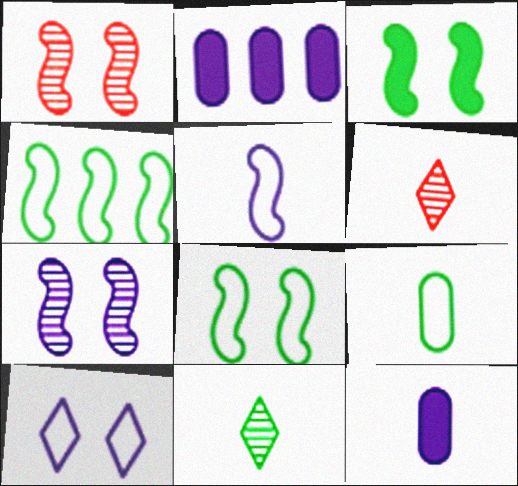[[2, 6, 8]]